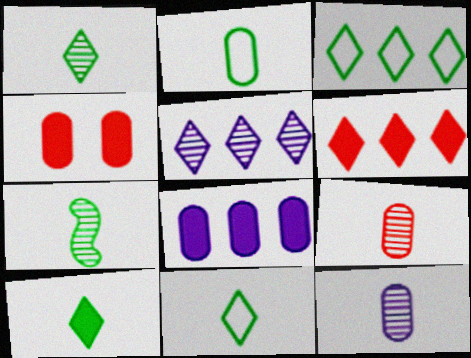[[1, 10, 11], 
[2, 7, 10], 
[3, 5, 6]]